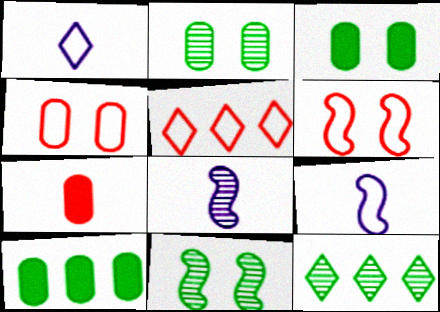[[3, 5, 8]]